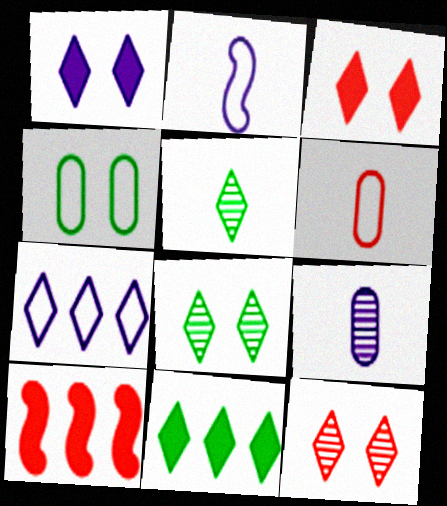[[3, 5, 7], 
[6, 10, 12]]